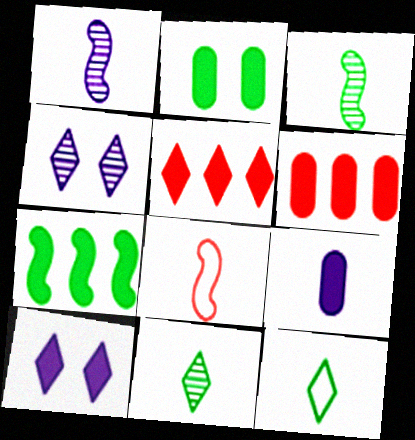[[2, 6, 9], 
[4, 5, 12], 
[8, 9, 11]]